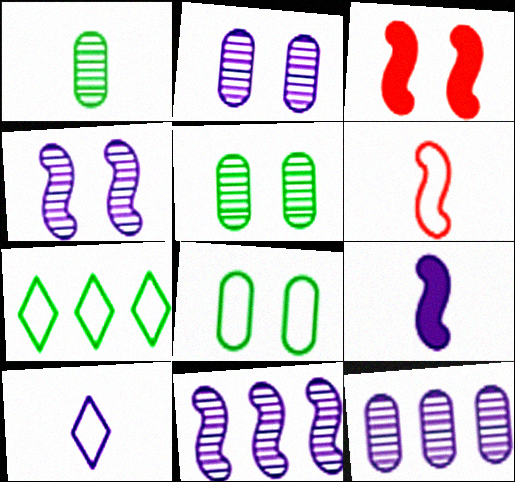[]